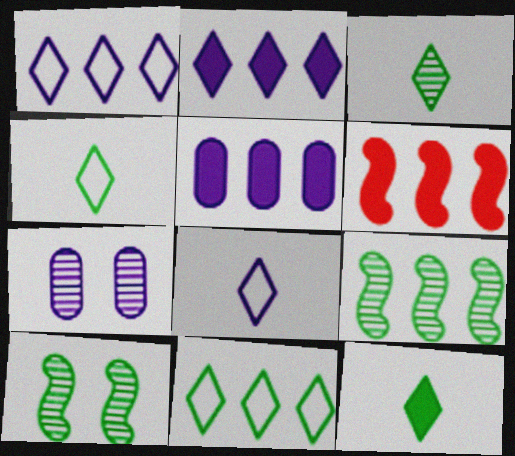[[3, 4, 12], 
[4, 6, 7]]